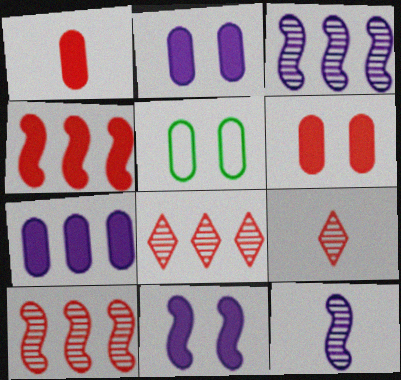[]